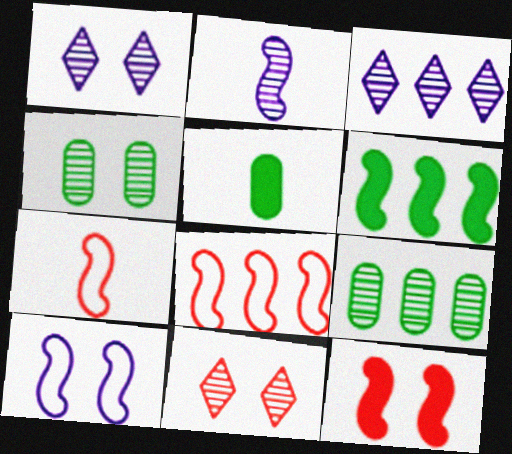[[1, 5, 8], 
[2, 9, 11]]